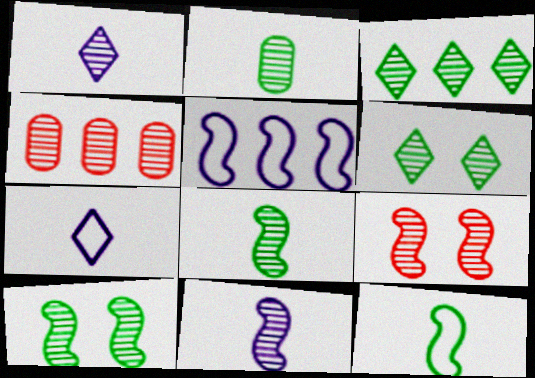[[1, 4, 10], 
[2, 3, 10], 
[4, 6, 11]]